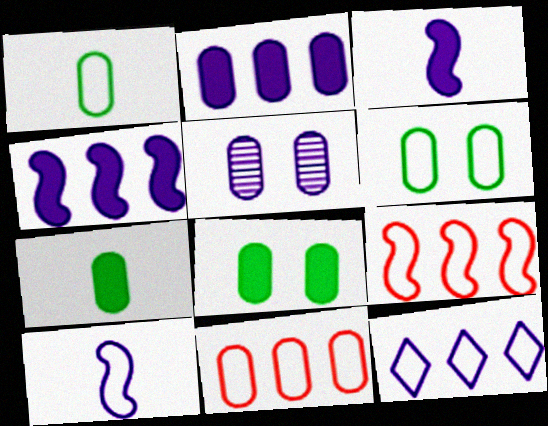[[3, 5, 12], 
[5, 7, 11]]